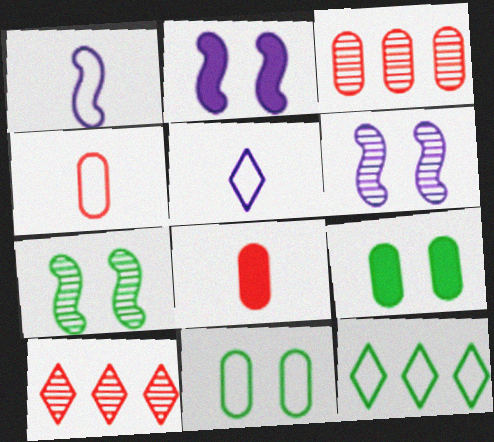[[1, 9, 10], 
[6, 8, 12]]